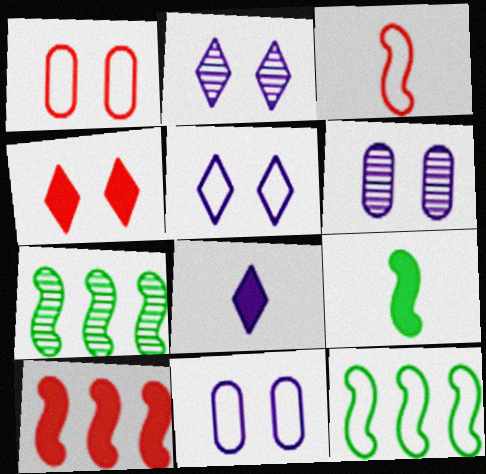[[1, 7, 8]]